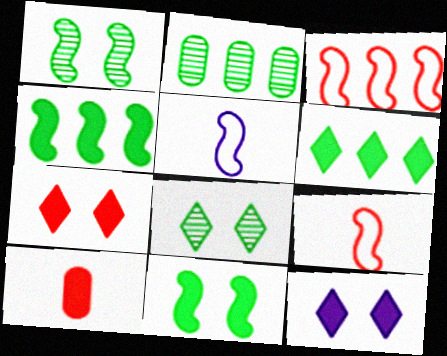[[2, 5, 7], 
[2, 9, 12], 
[4, 10, 12]]